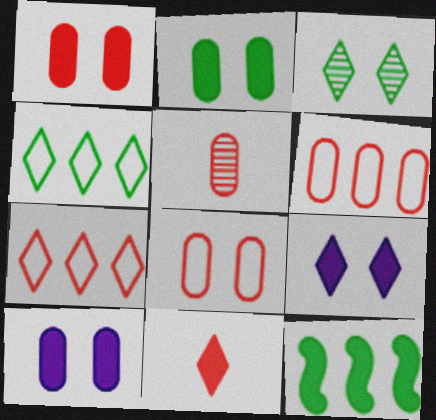[[1, 2, 10], 
[1, 5, 6], 
[10, 11, 12]]